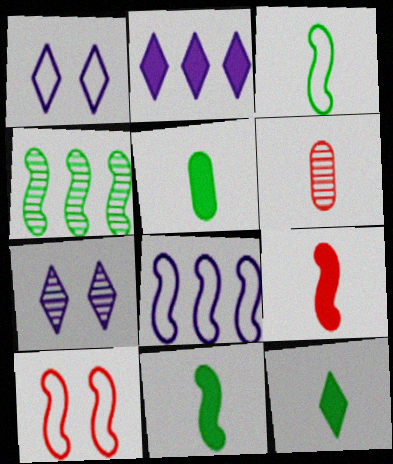[[3, 8, 10], 
[4, 6, 7], 
[5, 11, 12]]